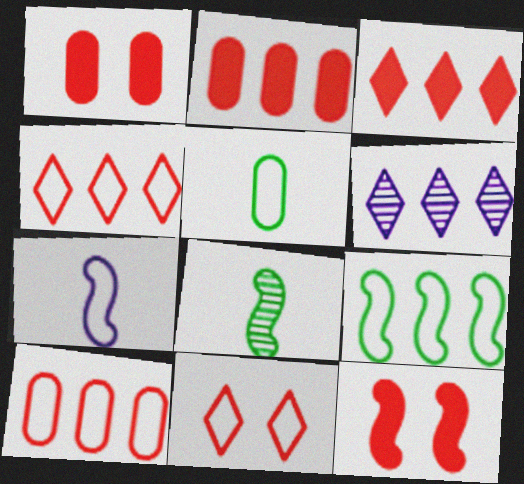[[2, 6, 9], 
[5, 6, 12]]